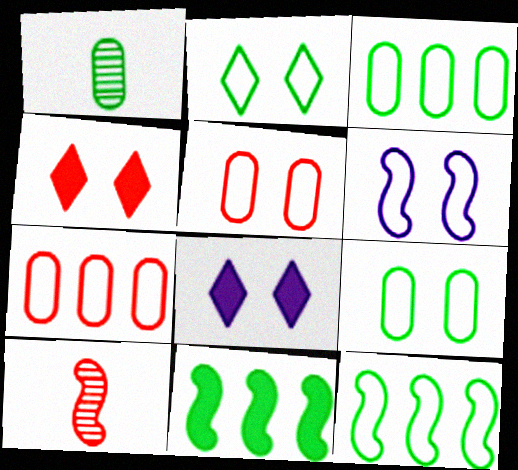[[1, 2, 11], 
[2, 5, 6], 
[3, 8, 10], 
[4, 7, 10], 
[6, 10, 11]]